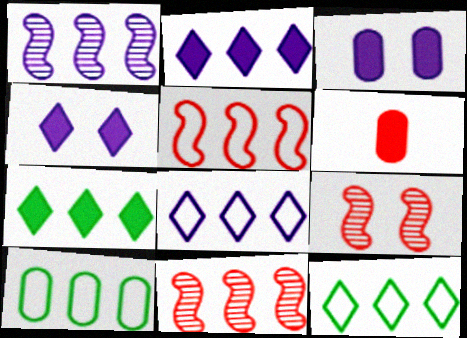[[2, 10, 11], 
[5, 8, 10]]